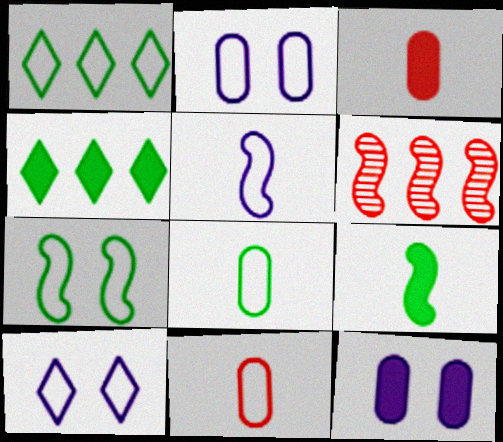[[1, 7, 8]]